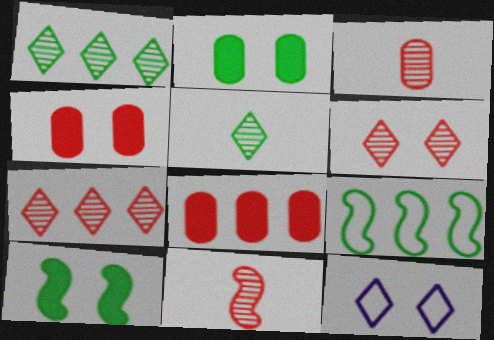[[2, 5, 9]]